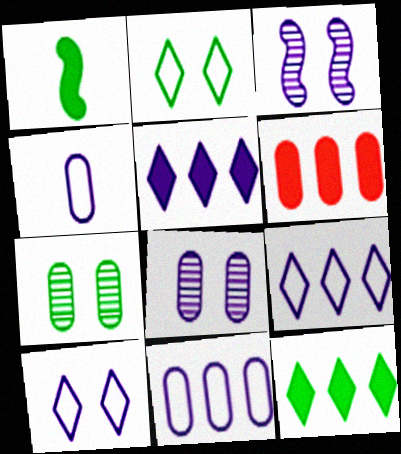[[3, 4, 5], 
[4, 6, 7]]